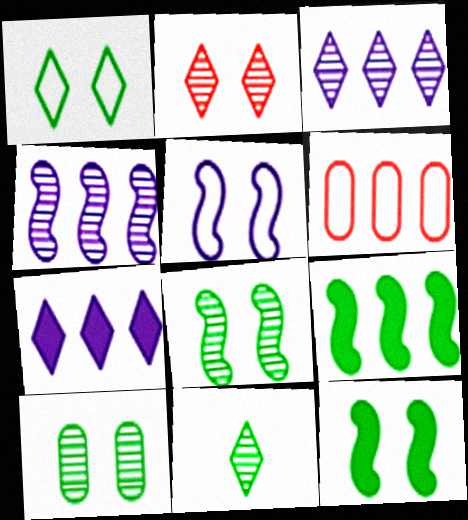[[1, 10, 12], 
[2, 3, 11], 
[3, 6, 9]]